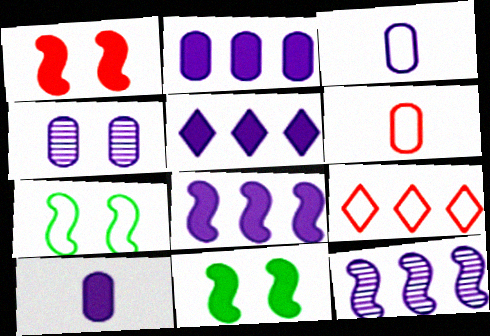[[2, 3, 4], 
[2, 5, 8], 
[3, 7, 9]]